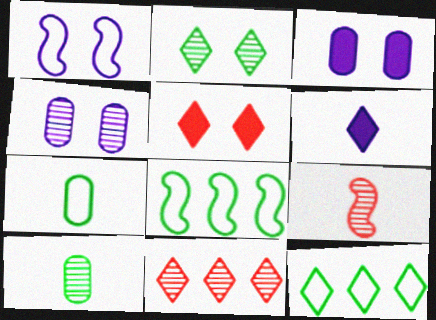[[3, 9, 12], 
[6, 7, 9]]